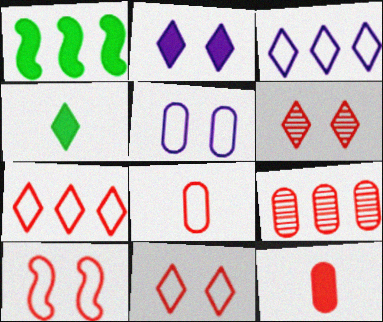[[1, 2, 12], 
[1, 3, 9], 
[3, 4, 6], 
[7, 8, 10]]